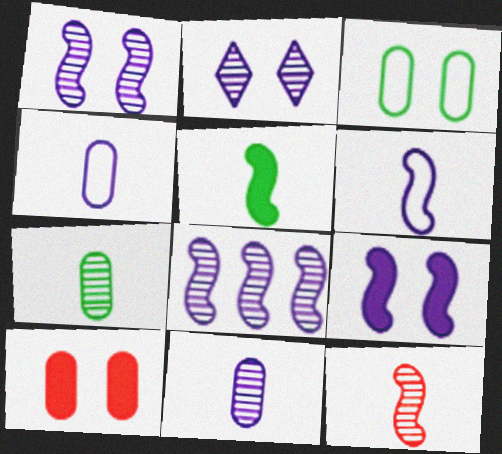[[2, 8, 11], 
[5, 6, 12], 
[6, 8, 9]]